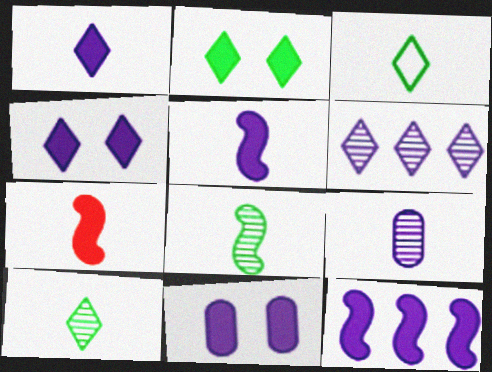[[1, 11, 12], 
[3, 7, 9]]